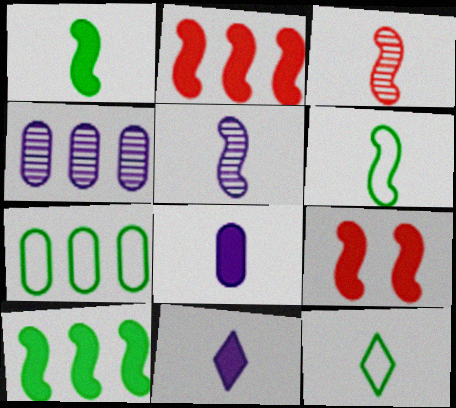[[3, 8, 12], 
[4, 9, 12]]